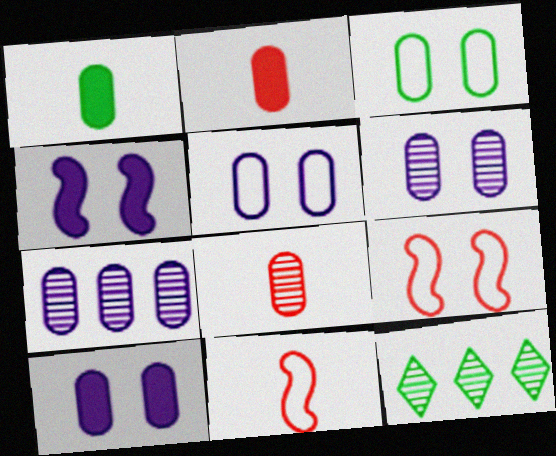[[2, 3, 7], 
[5, 6, 10], 
[10, 11, 12]]